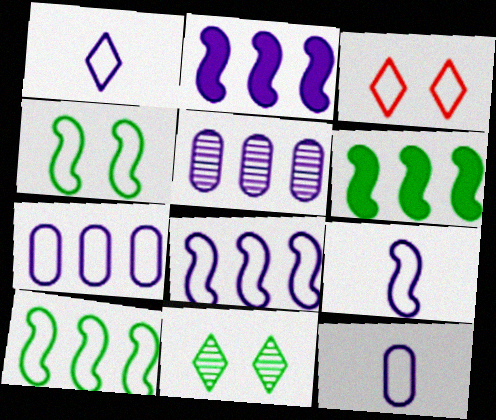[[1, 9, 12], 
[3, 10, 12]]